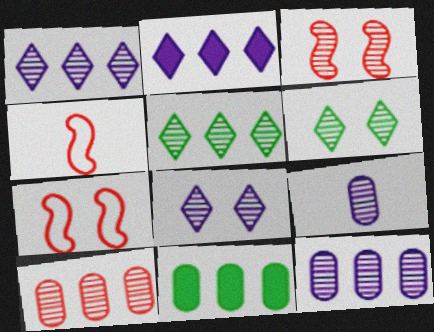[[3, 5, 9], 
[4, 8, 11]]